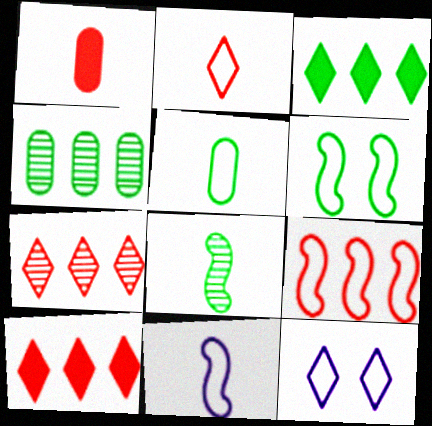[[2, 5, 11], 
[5, 9, 12], 
[6, 9, 11]]